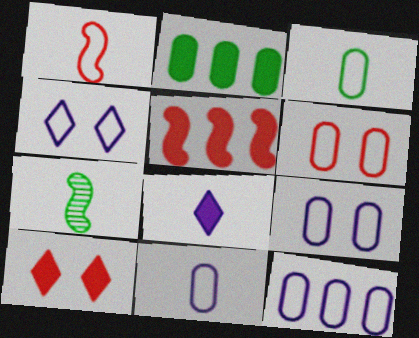[[3, 6, 12], 
[7, 10, 12], 
[9, 11, 12]]